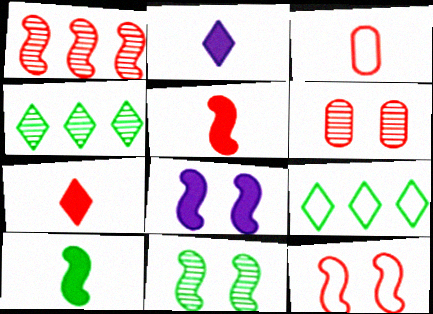[[1, 5, 12], 
[3, 4, 8], 
[8, 11, 12]]